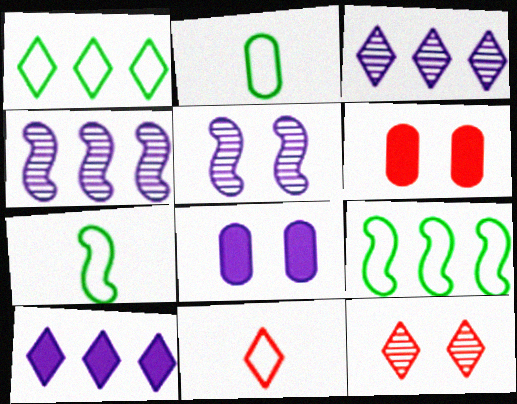[[3, 6, 7]]